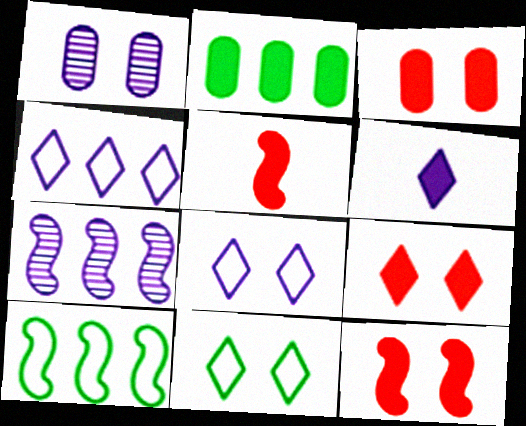[[1, 11, 12], 
[2, 6, 12], 
[3, 9, 12]]